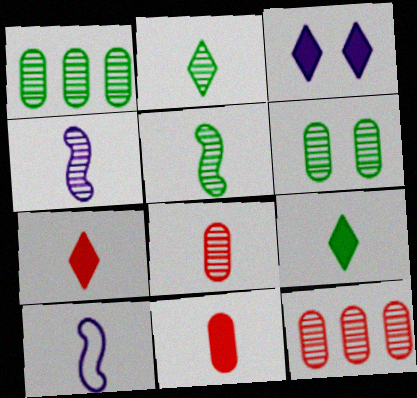[[2, 4, 8], 
[2, 10, 11], 
[8, 9, 10]]